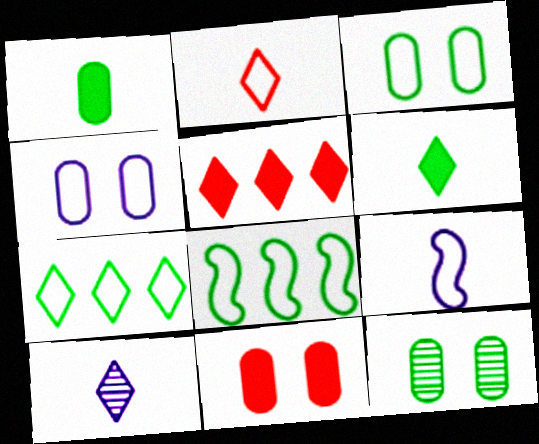[[2, 4, 8], 
[2, 6, 10], 
[4, 11, 12], 
[5, 9, 12], 
[6, 8, 12], 
[8, 10, 11]]